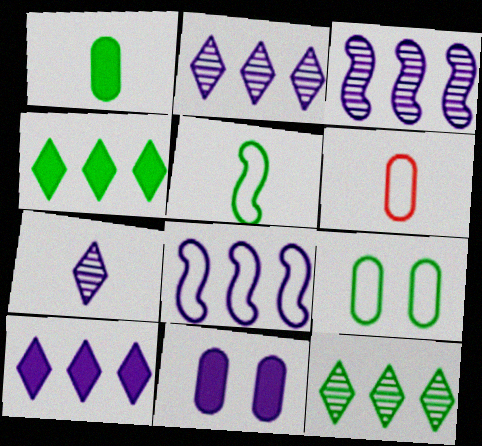[[7, 8, 11]]